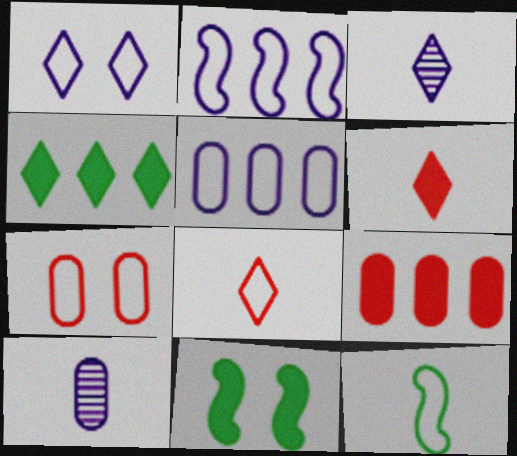[[6, 10, 12]]